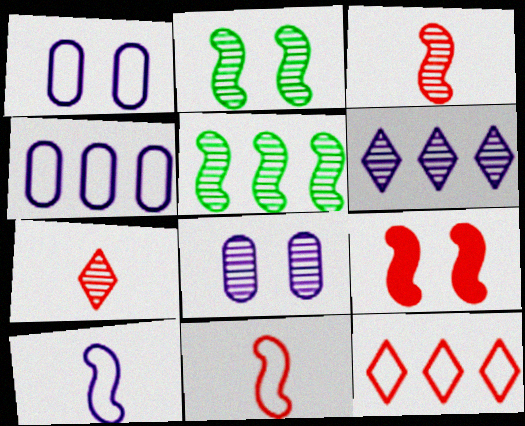[[5, 7, 8], 
[5, 9, 10]]